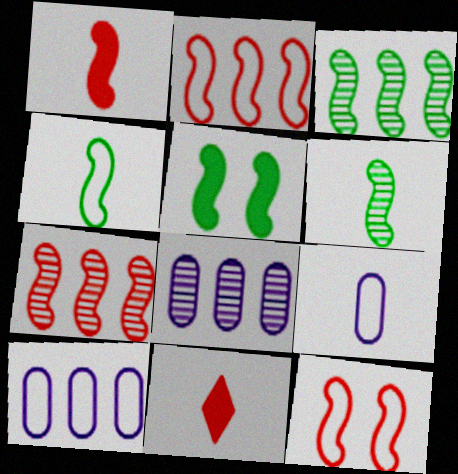[[1, 7, 12], 
[3, 4, 5], 
[6, 9, 11]]